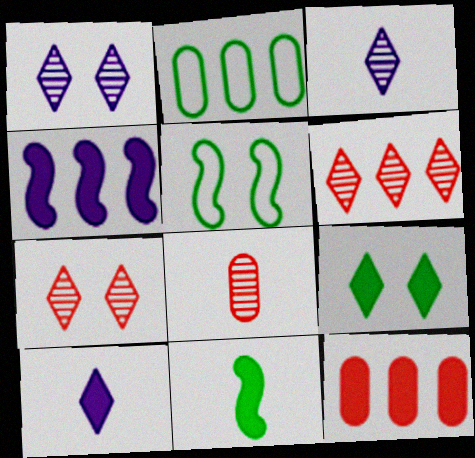[[2, 4, 6], 
[3, 5, 12]]